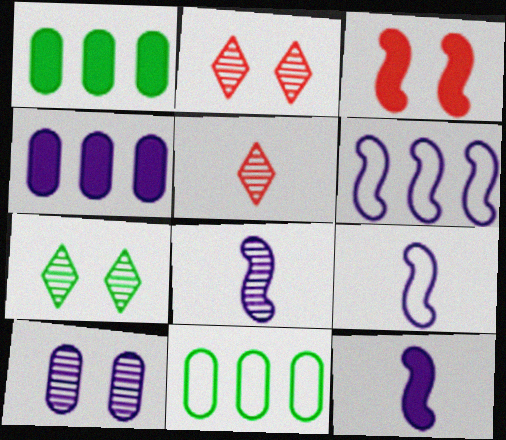[[1, 2, 9], 
[2, 11, 12], 
[8, 9, 12]]